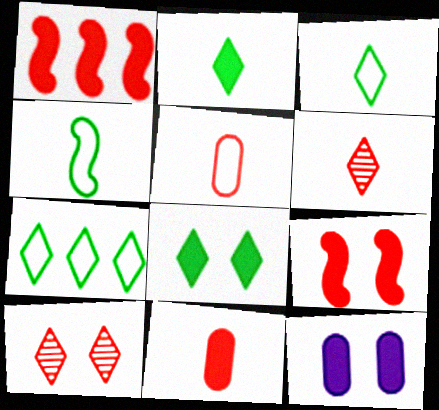[[1, 2, 12], 
[1, 5, 10], 
[8, 9, 12]]